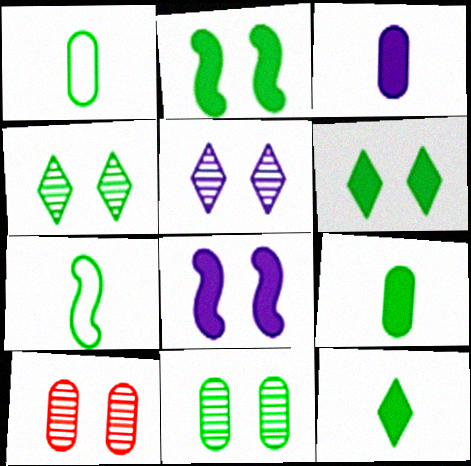[]